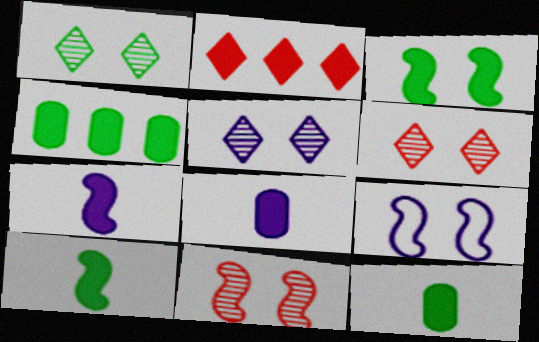[[1, 5, 6], 
[2, 3, 8], 
[3, 9, 11]]